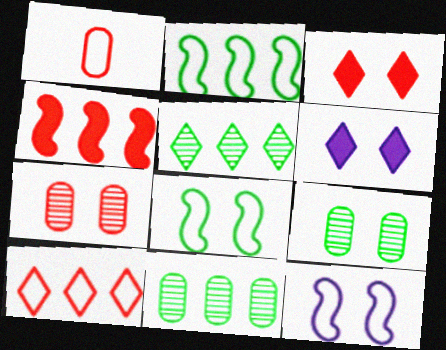[[3, 9, 12], 
[6, 7, 8]]